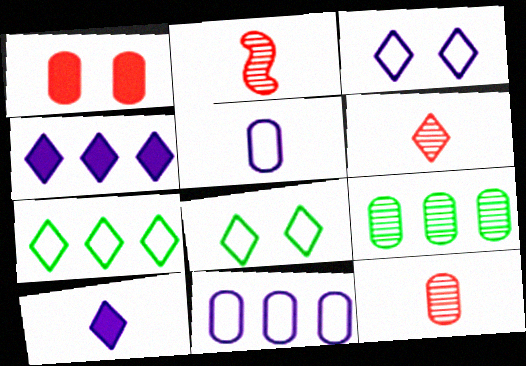[[1, 5, 9], 
[2, 6, 12], 
[4, 6, 8]]